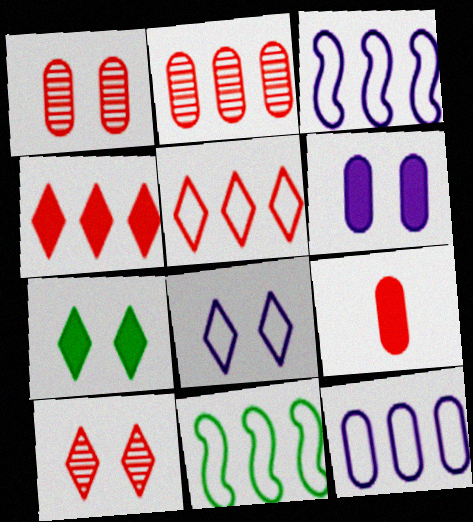[[5, 11, 12], 
[7, 8, 10]]